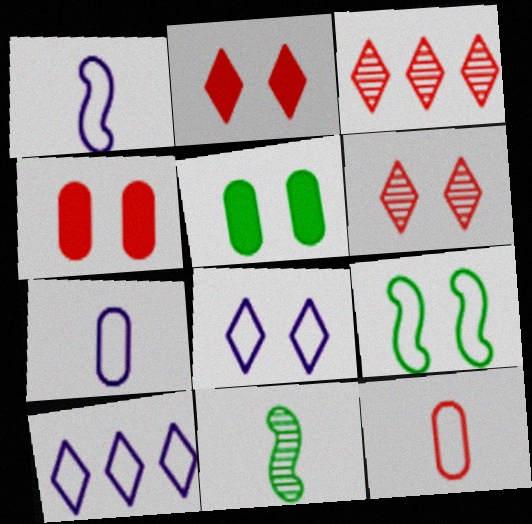[[1, 3, 5], 
[4, 10, 11], 
[9, 10, 12]]